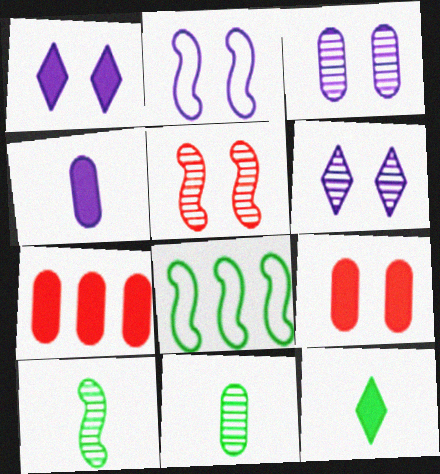[[1, 2, 3]]